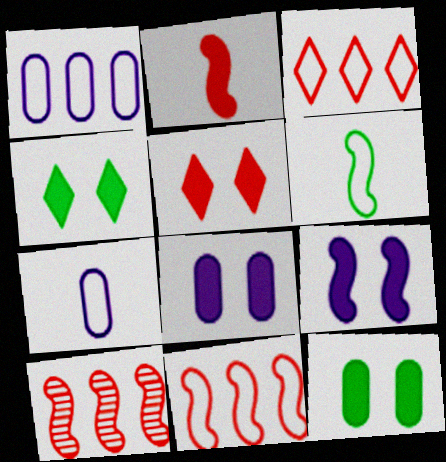[[4, 7, 10], 
[5, 9, 12], 
[6, 9, 10]]